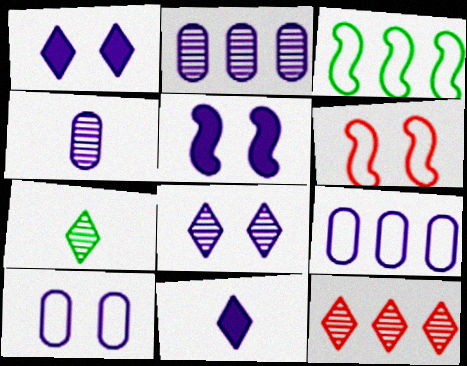[[5, 8, 10], 
[7, 8, 12]]